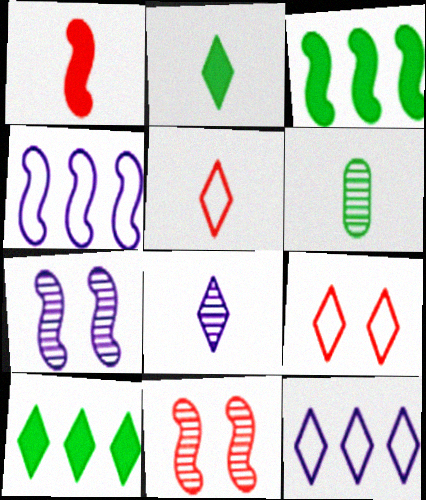[[2, 5, 8], 
[8, 9, 10]]